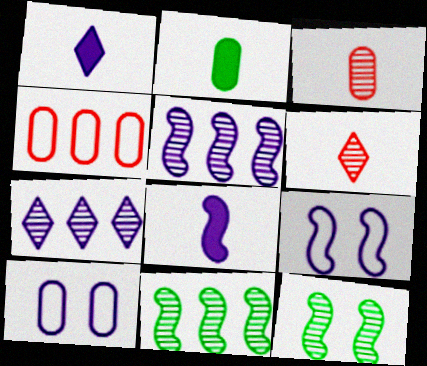[[1, 4, 12], 
[1, 5, 10], 
[3, 7, 12], 
[5, 8, 9], 
[7, 8, 10]]